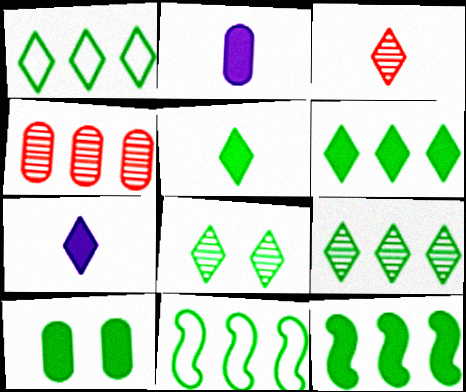[[1, 5, 8], 
[1, 6, 9], 
[5, 10, 12]]